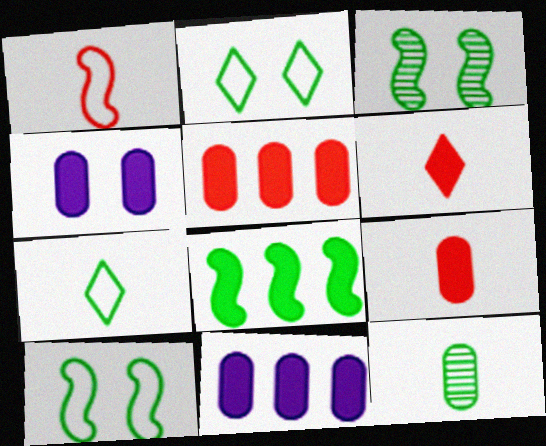[[2, 8, 12], 
[4, 6, 8]]